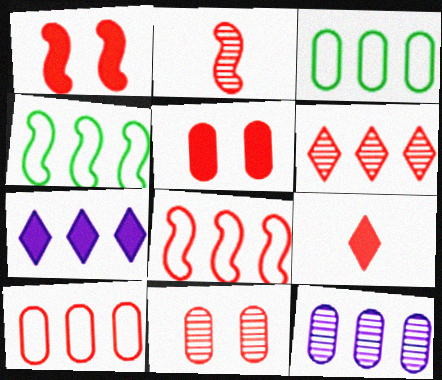[[1, 2, 8], 
[2, 6, 11], 
[8, 9, 11]]